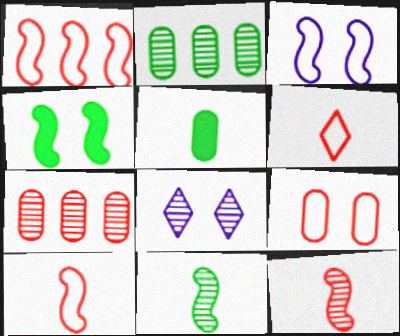[[1, 5, 8], 
[1, 6, 9], 
[2, 8, 12], 
[4, 8, 9], 
[7, 8, 11]]